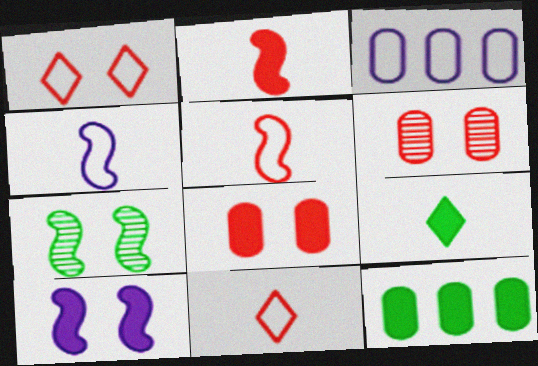[]